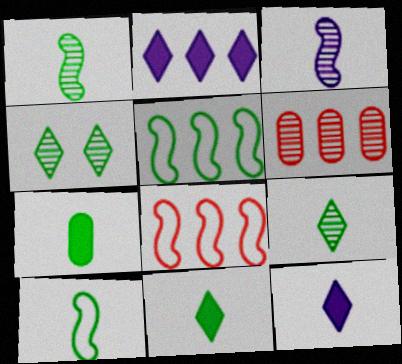[[2, 5, 6], 
[3, 4, 6], 
[4, 5, 7], 
[7, 9, 10]]